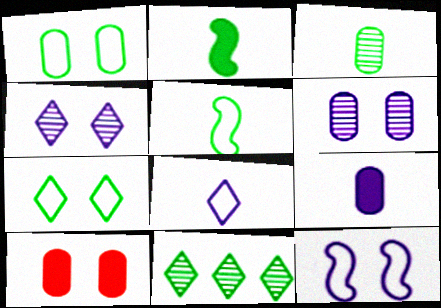[[1, 2, 11], 
[1, 6, 10]]